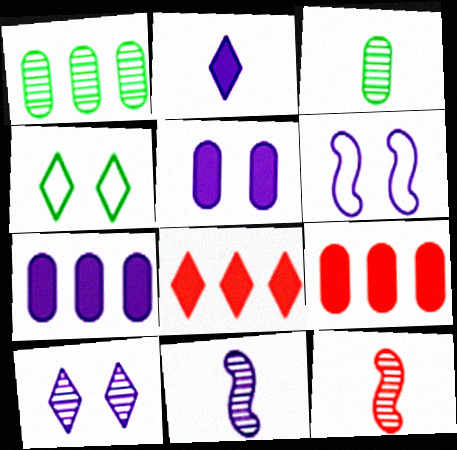[[1, 10, 12], 
[3, 6, 8], 
[4, 7, 12], 
[4, 9, 11], 
[5, 6, 10]]